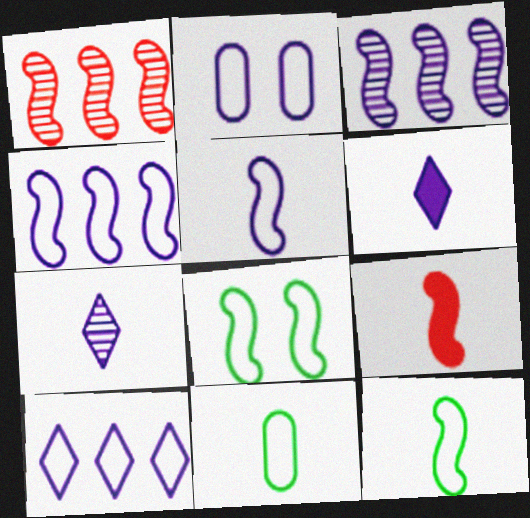[[2, 3, 6], 
[2, 5, 10], 
[3, 8, 9], 
[7, 9, 11]]